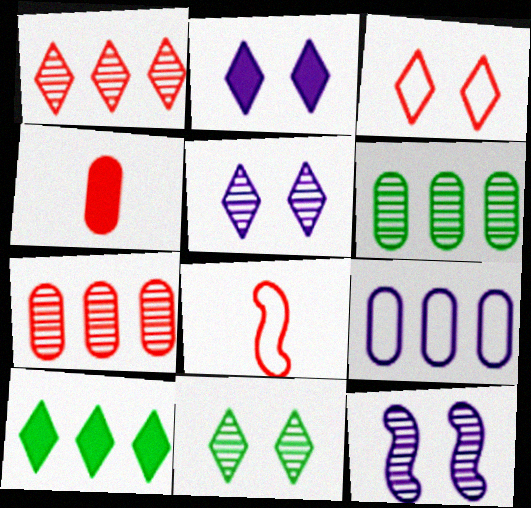[[2, 3, 11], 
[2, 6, 8]]